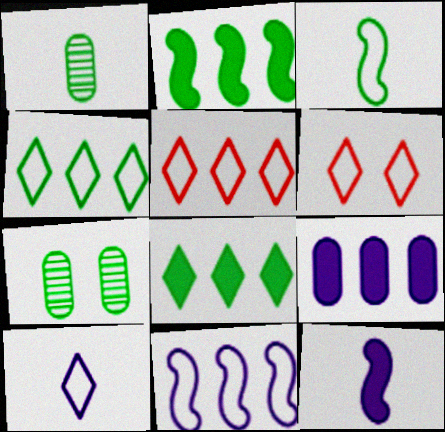[[3, 7, 8], 
[4, 6, 10], 
[5, 7, 12]]